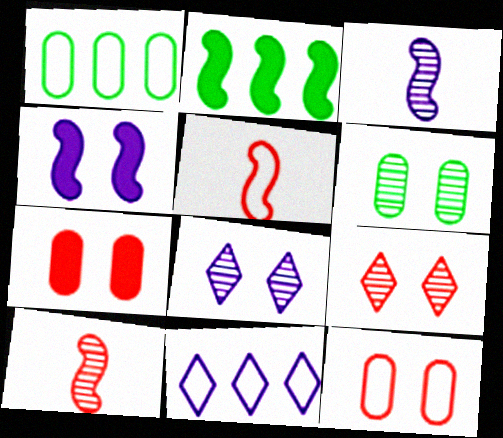[]